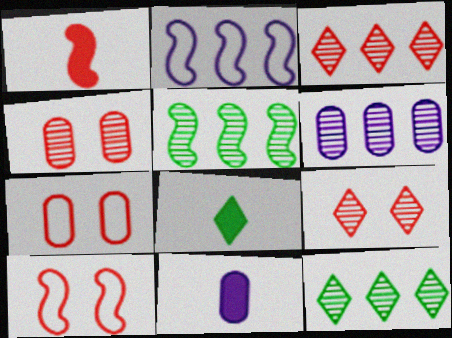[[1, 3, 7], 
[1, 8, 11], 
[2, 4, 8], 
[3, 5, 6], 
[6, 8, 10], 
[10, 11, 12]]